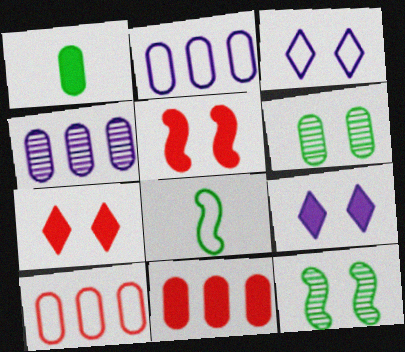[[3, 5, 6], 
[3, 8, 10], 
[4, 7, 8]]